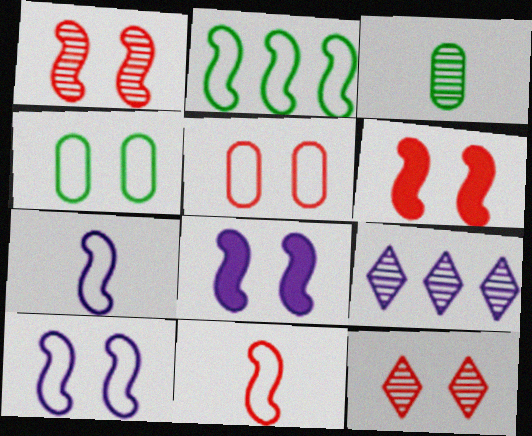[[1, 3, 9], 
[2, 10, 11], 
[4, 8, 12], 
[5, 6, 12]]